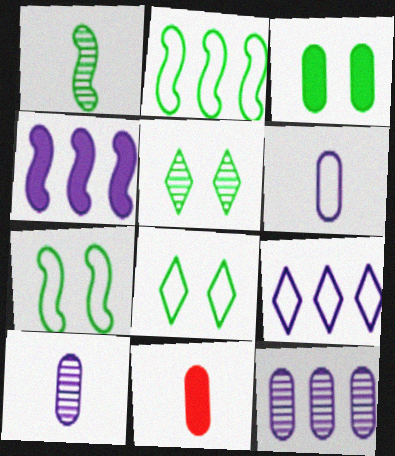[[3, 5, 7], 
[4, 9, 12]]